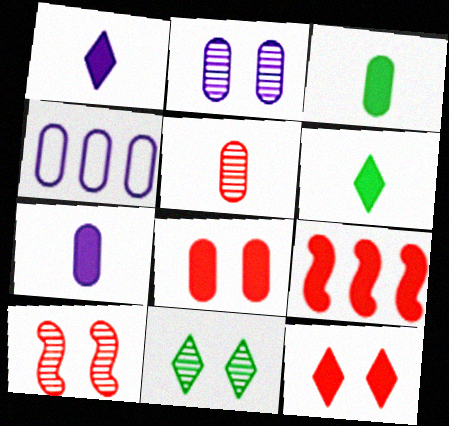[[2, 4, 7], 
[2, 10, 11], 
[4, 6, 10]]